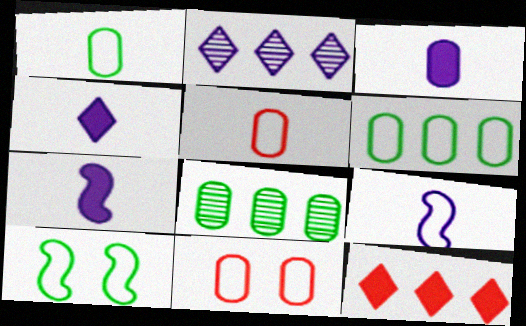[[3, 4, 7], 
[3, 8, 11]]